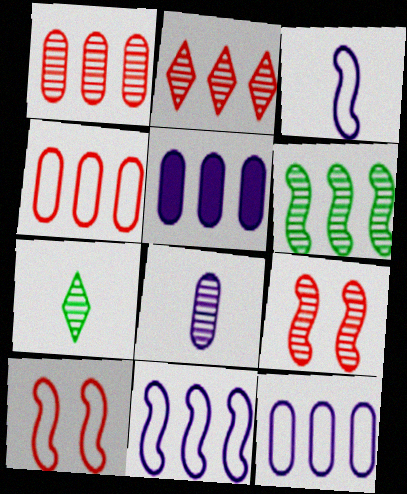[[5, 7, 10]]